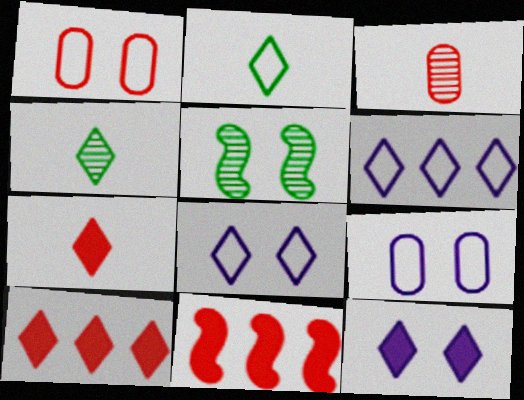[[1, 5, 12], 
[4, 8, 10], 
[4, 9, 11]]